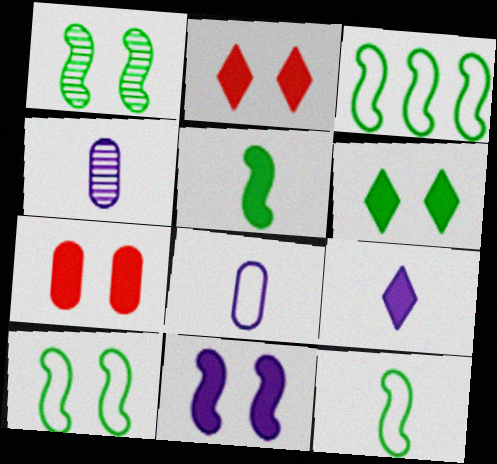[[1, 3, 5], 
[2, 3, 4], 
[3, 10, 12], 
[6, 7, 11]]